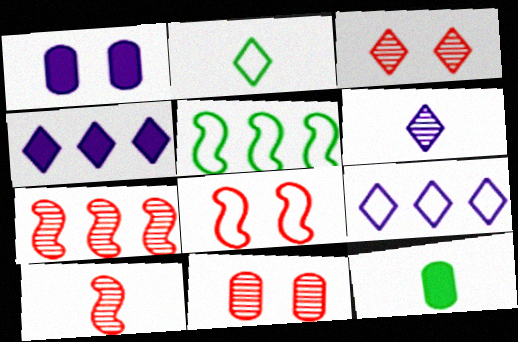[[1, 2, 7], 
[2, 3, 4]]